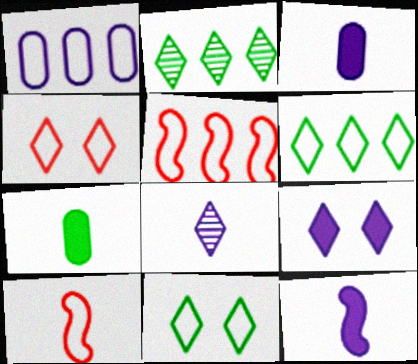[[1, 5, 6], 
[1, 10, 11], 
[7, 8, 10]]